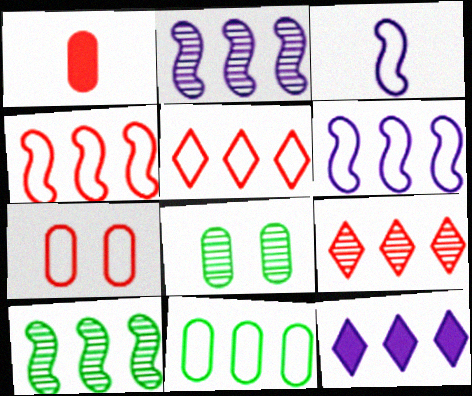[[5, 6, 11]]